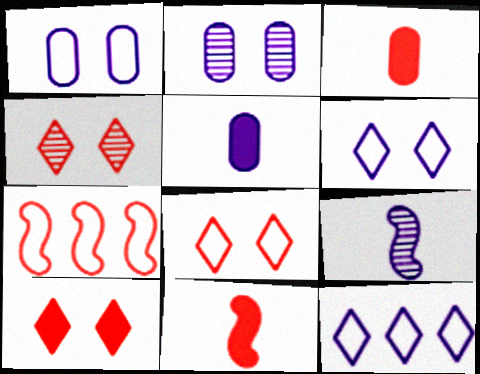[[3, 4, 7], 
[4, 8, 10]]